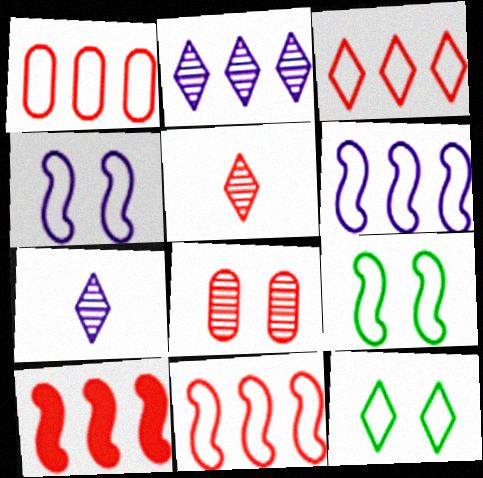[[1, 3, 11]]